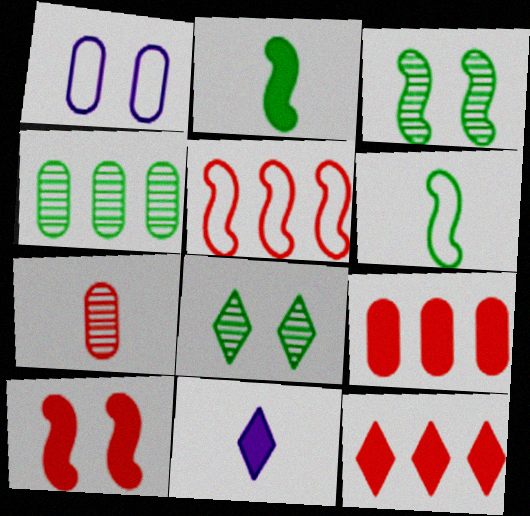[[1, 8, 10], 
[6, 7, 11]]